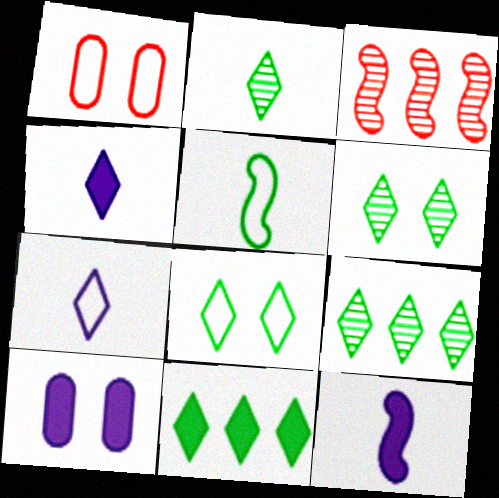[[1, 9, 12], 
[2, 6, 9], 
[2, 8, 11]]